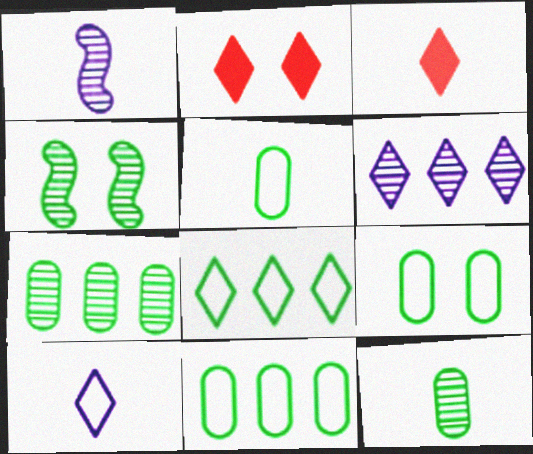[[1, 2, 11], 
[1, 3, 5], 
[5, 9, 11]]